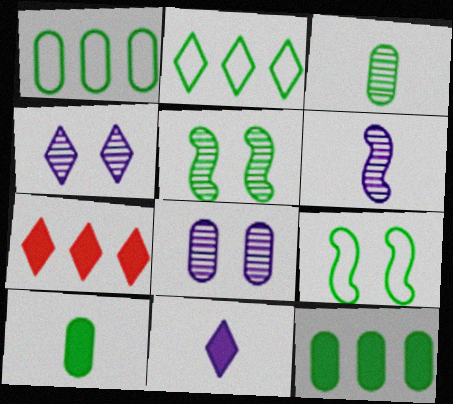[[2, 5, 10]]